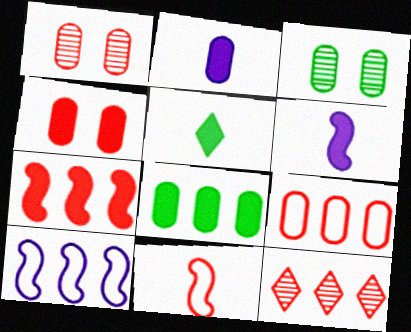[[1, 5, 10], 
[2, 3, 9], 
[2, 4, 8], 
[4, 11, 12], 
[7, 9, 12], 
[8, 10, 12]]